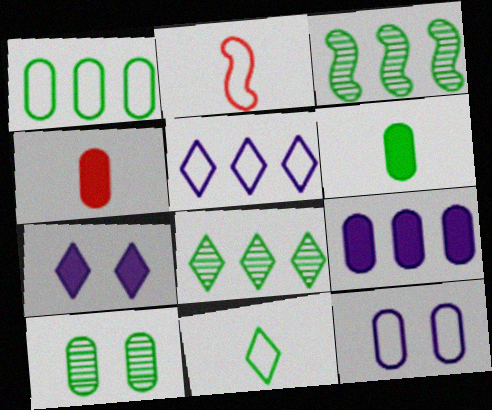[[1, 6, 10]]